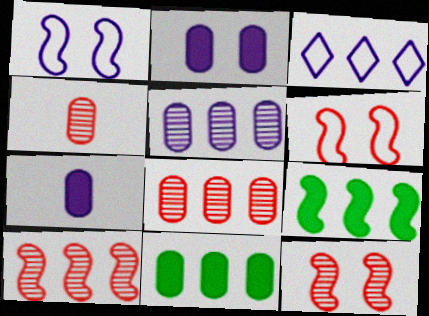[[3, 8, 9], 
[3, 10, 11]]